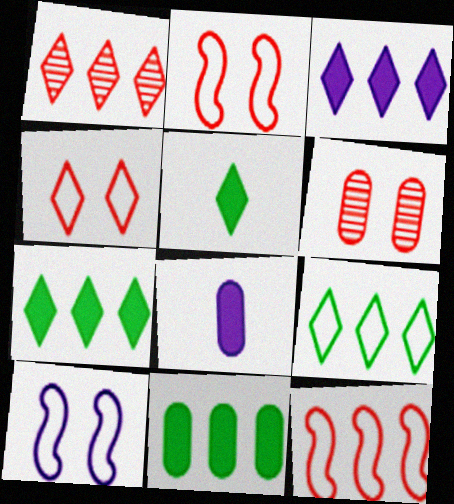[[1, 3, 9]]